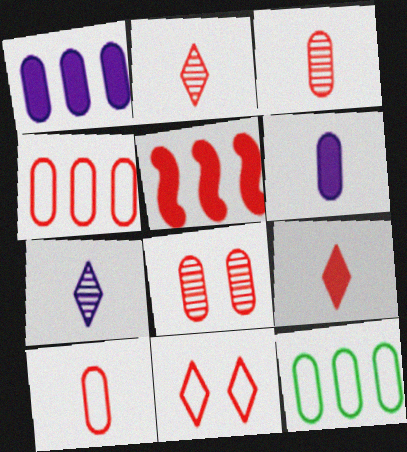[[3, 5, 11], 
[6, 8, 12]]